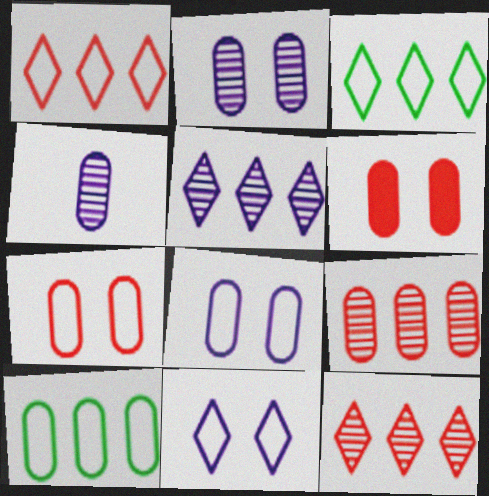[[4, 6, 10]]